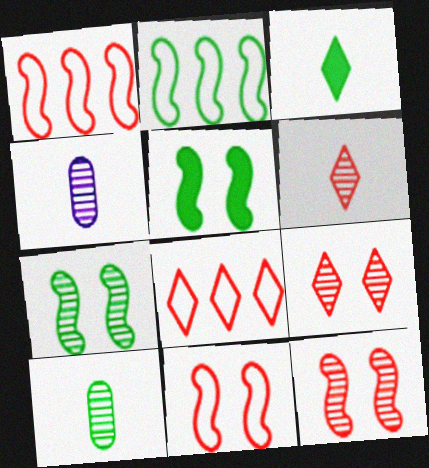[[4, 5, 8]]